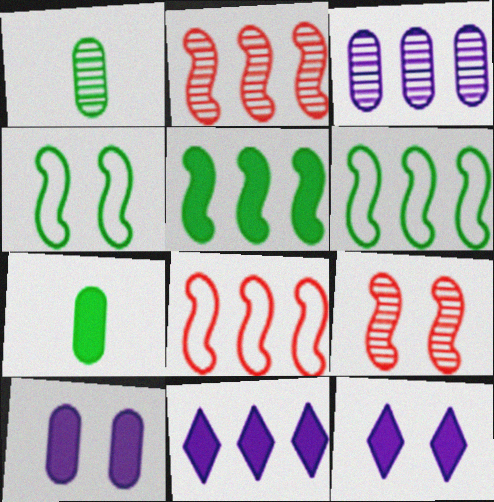[[1, 8, 12]]